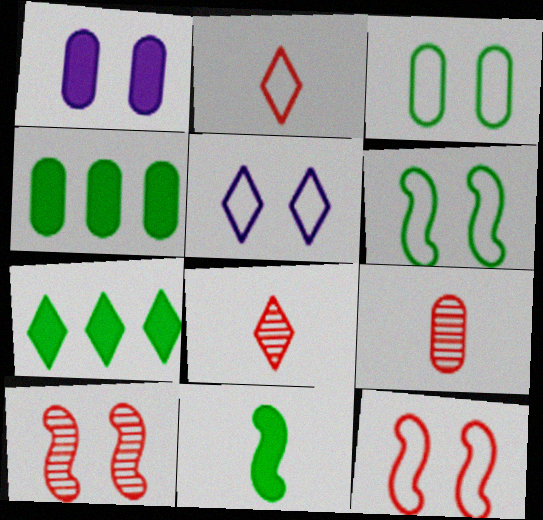[[3, 5, 12], 
[5, 7, 8]]